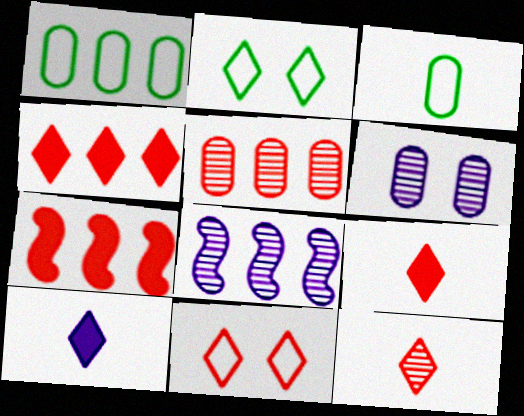[[1, 4, 8], 
[4, 11, 12]]